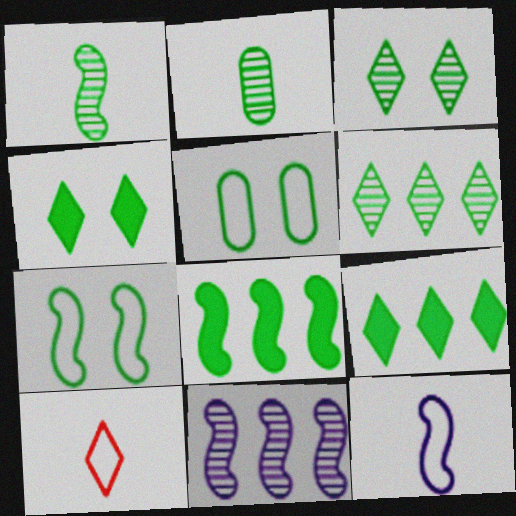[[1, 5, 9], 
[1, 7, 8], 
[2, 7, 9]]